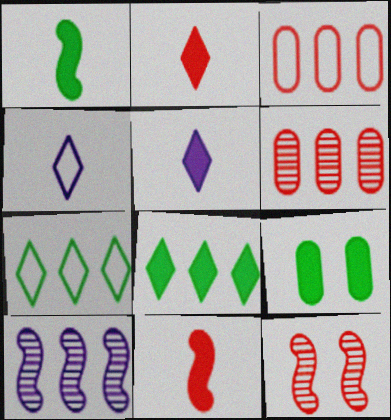[[1, 8, 9], 
[2, 3, 12], 
[3, 8, 10]]